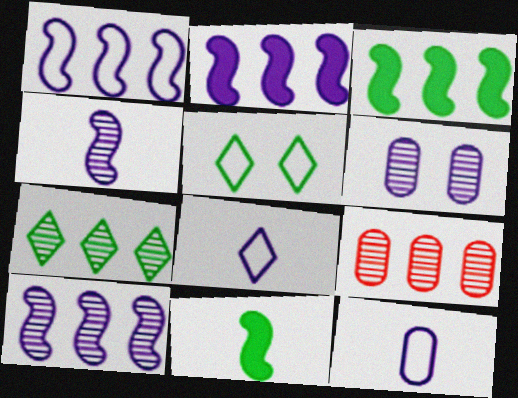[[1, 2, 10], 
[2, 6, 8], 
[7, 9, 10]]